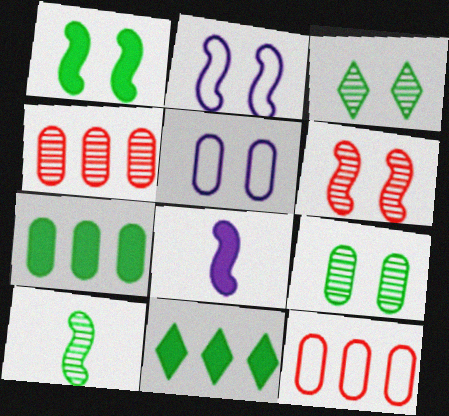[[1, 2, 6], 
[3, 8, 12]]